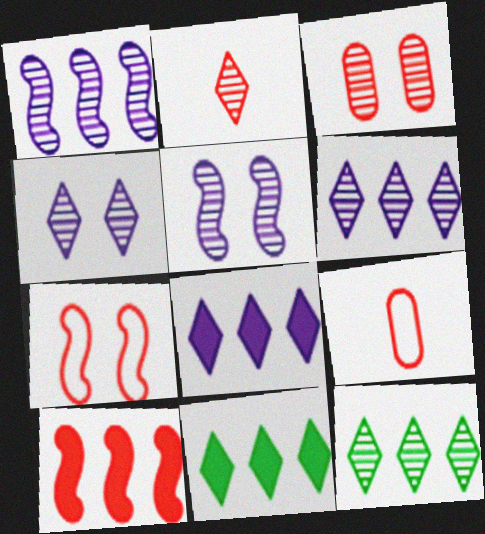[[2, 4, 12], 
[5, 9, 11]]